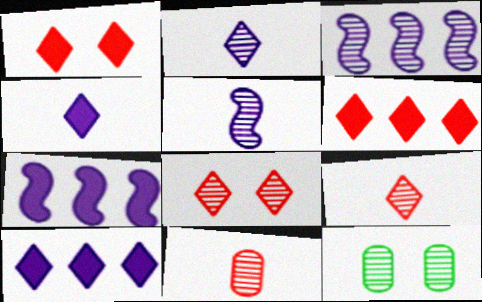[[3, 9, 12]]